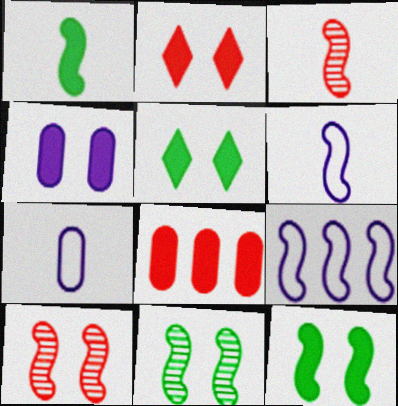[[1, 3, 6], 
[1, 9, 10], 
[2, 4, 12], 
[3, 9, 12]]